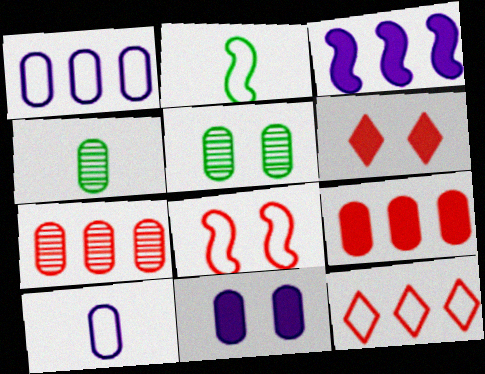[[5, 9, 10]]